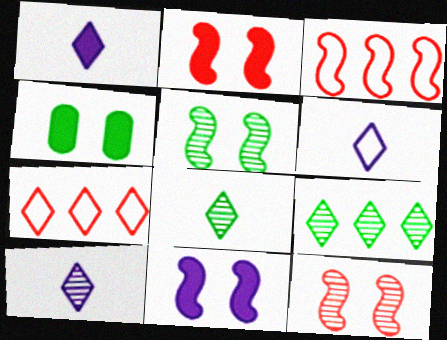[[1, 6, 10], 
[3, 4, 10]]